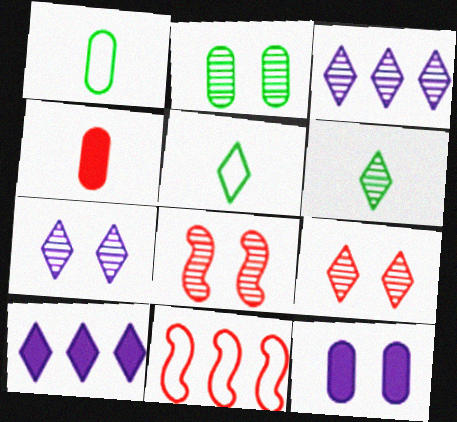[[1, 8, 10], 
[2, 7, 8], 
[3, 6, 9], 
[4, 9, 11], 
[5, 9, 10], 
[6, 11, 12]]